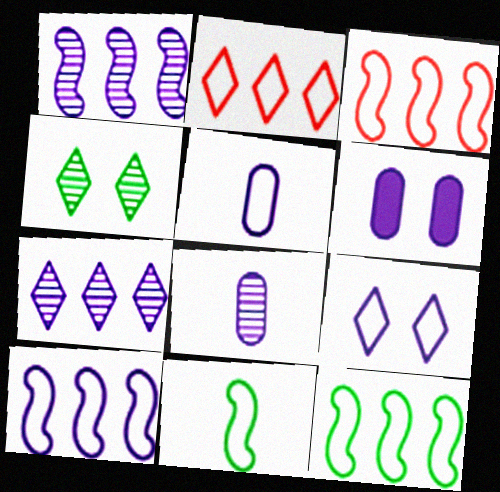[[3, 10, 12], 
[5, 9, 10]]